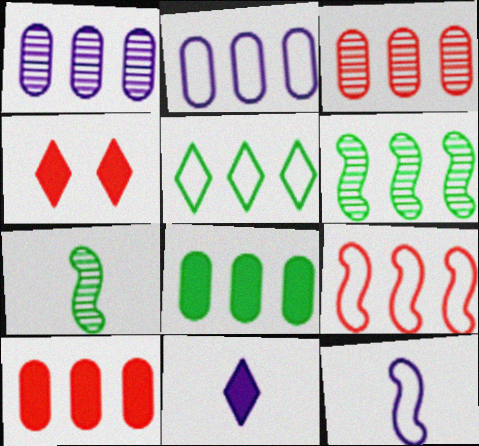[[2, 3, 8], 
[2, 4, 7], 
[2, 5, 9], 
[5, 6, 8]]